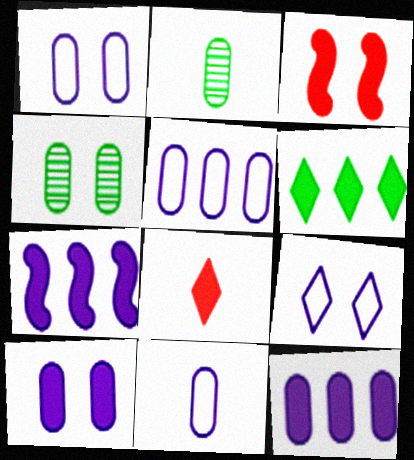[[1, 5, 11], 
[3, 4, 9]]